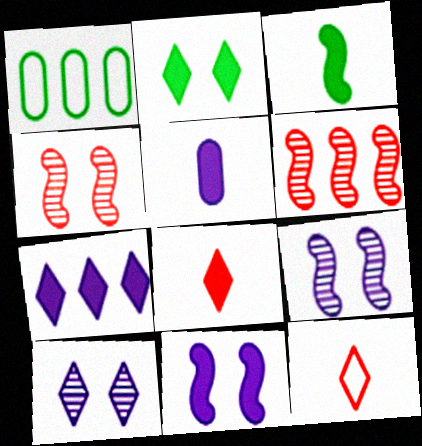[[1, 6, 7], 
[1, 8, 9], 
[2, 7, 8], 
[3, 5, 8], 
[5, 7, 11]]